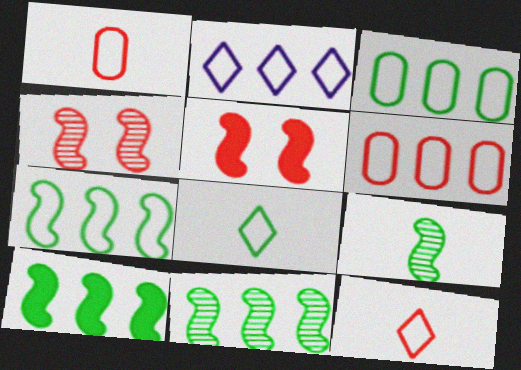[[2, 6, 7], 
[7, 10, 11]]